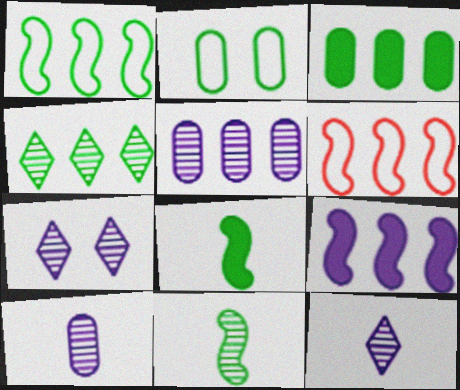[[1, 3, 4], 
[2, 4, 8]]